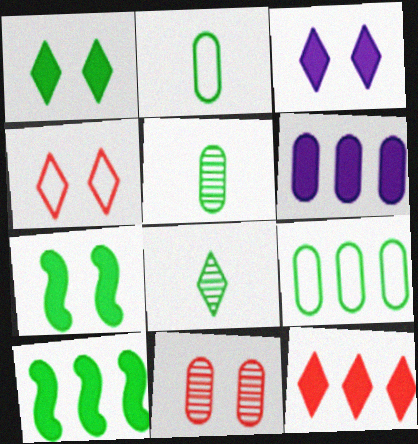[[2, 6, 11], 
[6, 10, 12], 
[7, 8, 9]]